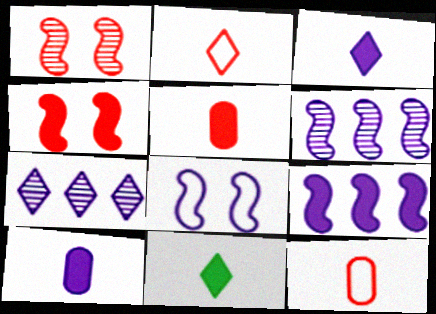[[7, 8, 10]]